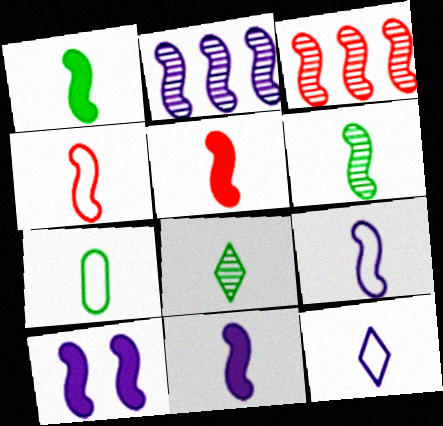[[1, 5, 11], 
[1, 7, 8], 
[2, 9, 10], 
[4, 6, 11], 
[4, 7, 12], 
[5, 6, 9]]